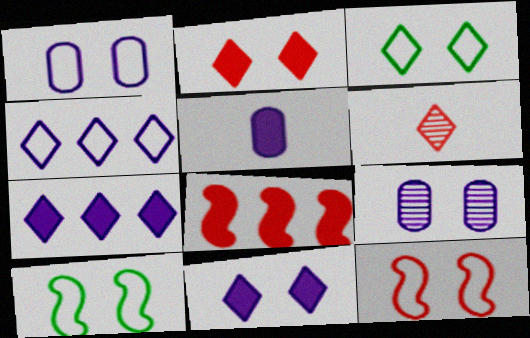[[1, 3, 12], 
[2, 9, 10], 
[3, 6, 7]]